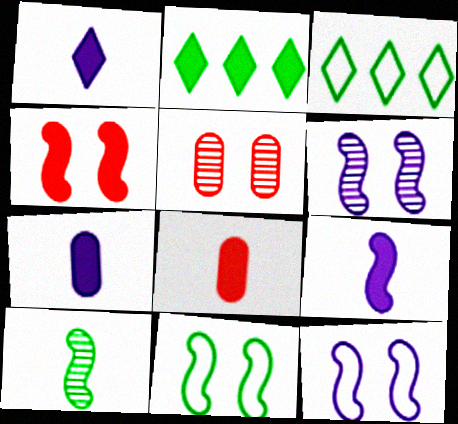[[1, 7, 9], 
[2, 4, 7], 
[3, 5, 9], 
[3, 6, 8], 
[4, 6, 11]]